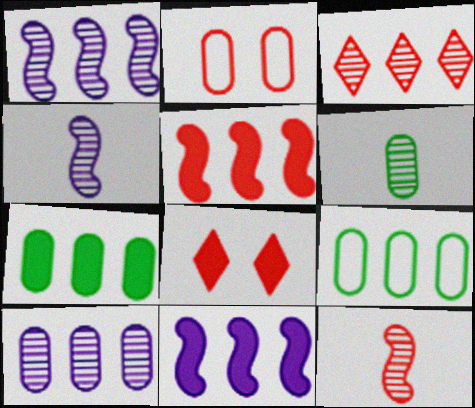[[3, 9, 11], 
[4, 8, 9]]